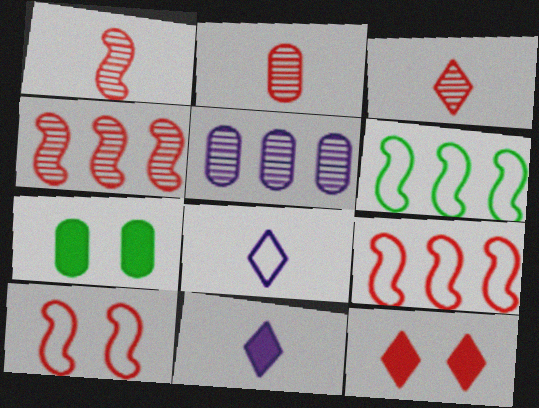[[1, 2, 3], 
[2, 9, 12], 
[4, 7, 8]]